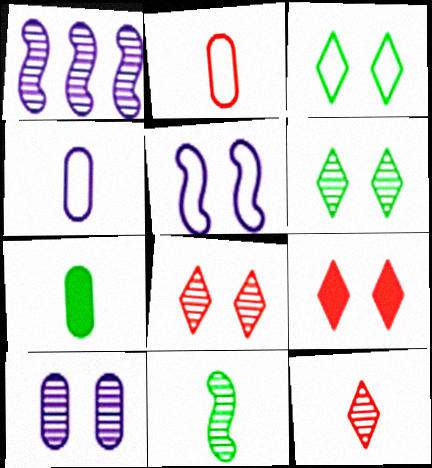[]